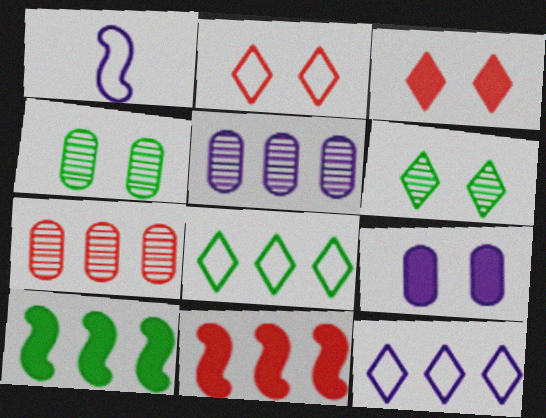[[5, 8, 11], 
[7, 10, 12]]